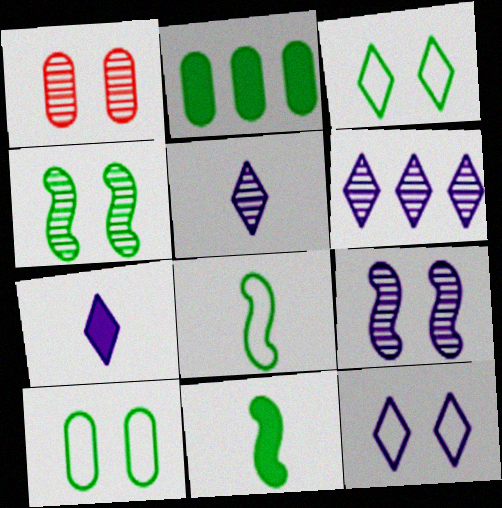[[6, 7, 12]]